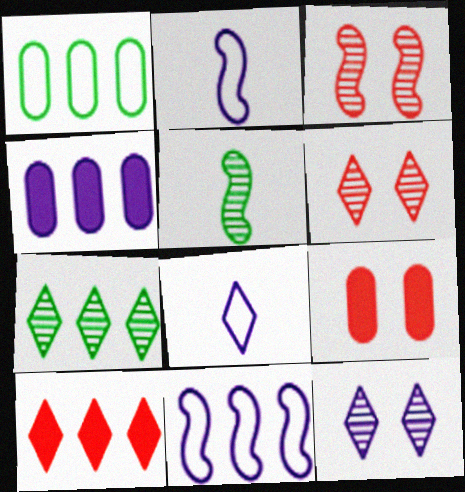[[2, 4, 12], 
[2, 7, 9]]